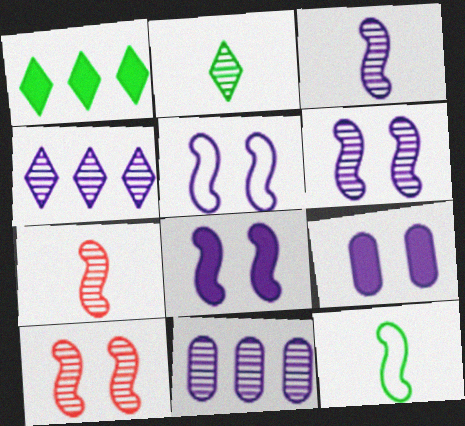[[2, 10, 11], 
[5, 6, 8]]